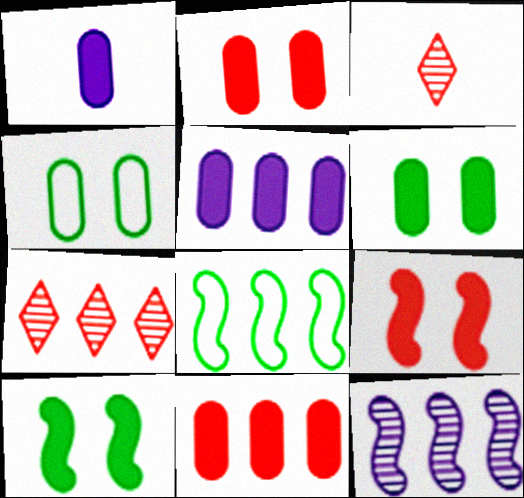[[1, 6, 11], 
[5, 7, 8]]